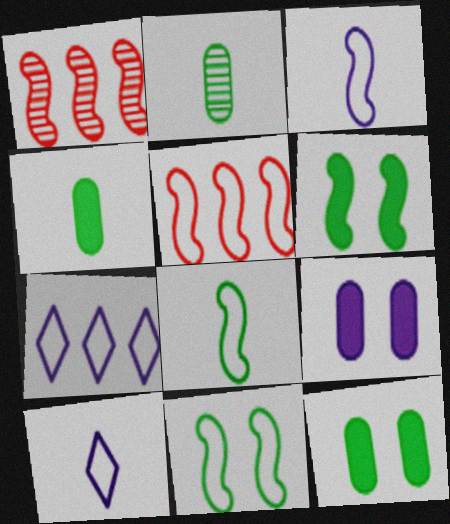[[1, 3, 6], 
[1, 10, 12], 
[3, 5, 11]]